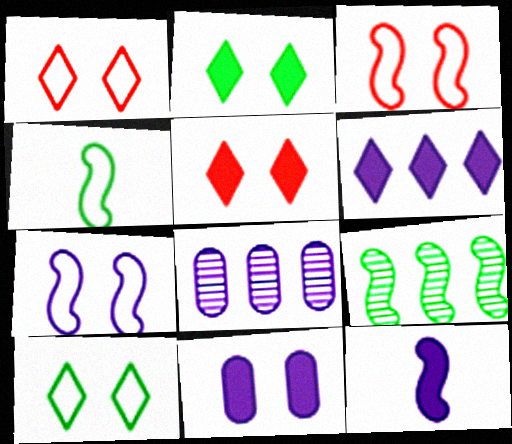[[3, 9, 12], 
[4, 5, 8], 
[6, 11, 12]]